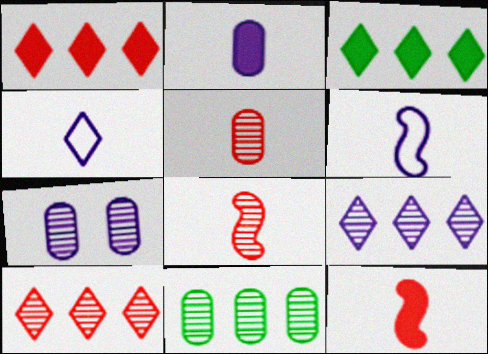[[5, 7, 11]]